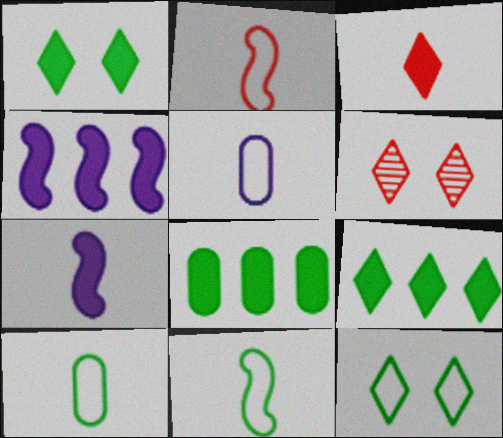[[4, 6, 10]]